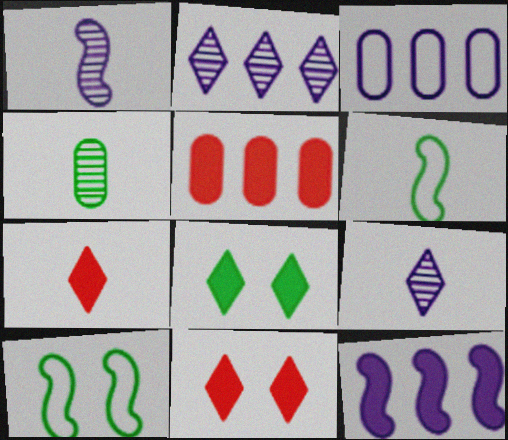[[2, 3, 12], 
[5, 9, 10]]